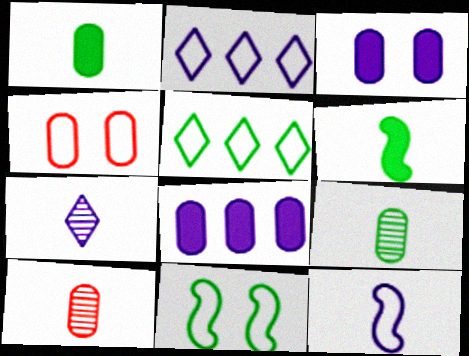[[4, 5, 12], 
[4, 8, 9]]